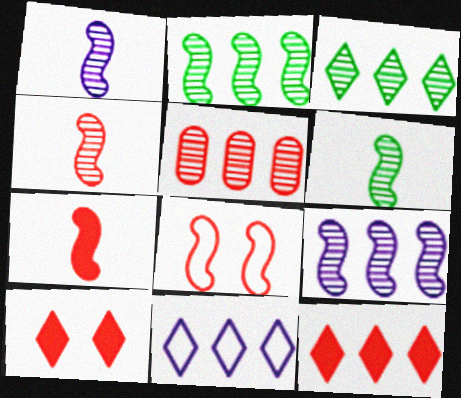[[1, 4, 6], 
[3, 5, 9], 
[3, 11, 12]]